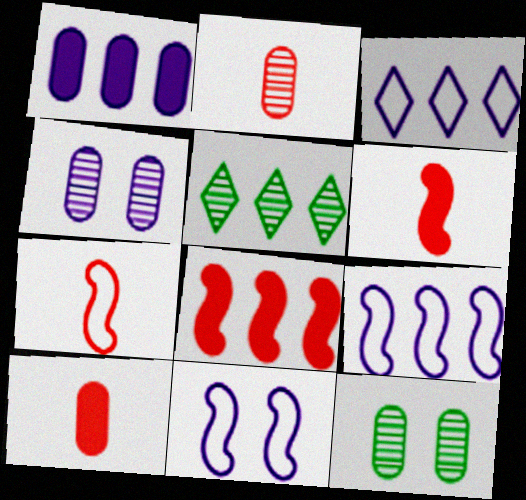[[3, 6, 12], 
[5, 10, 11]]